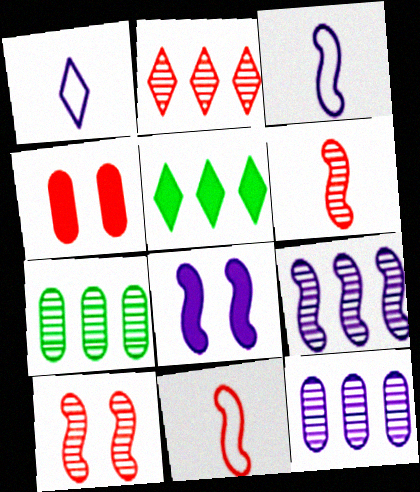[[1, 8, 12], 
[2, 4, 11], 
[2, 7, 9], 
[3, 8, 9]]